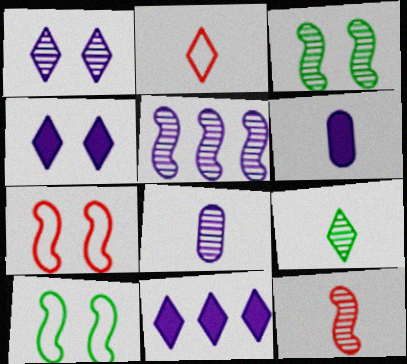[[1, 5, 8], 
[3, 5, 12], 
[8, 9, 12]]